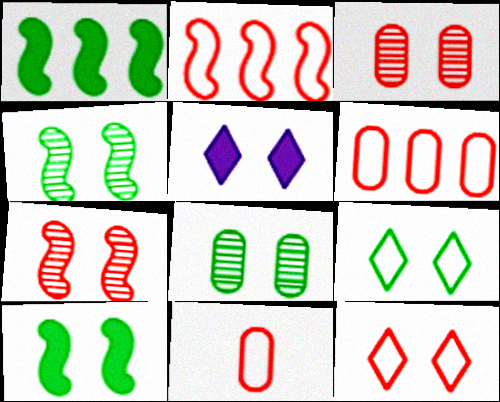[[2, 11, 12], 
[8, 9, 10]]